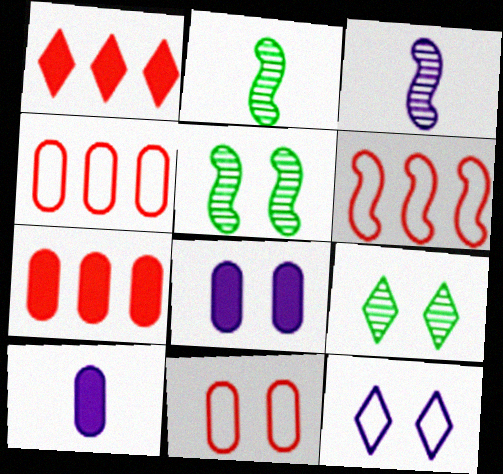[[2, 7, 12], 
[6, 9, 10]]